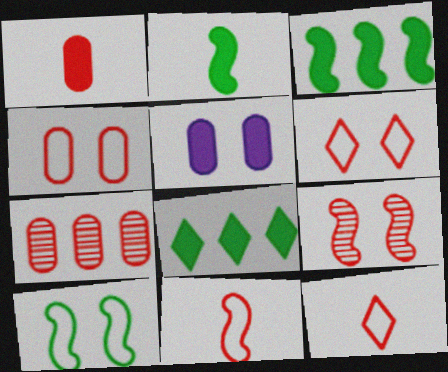[[1, 4, 7]]